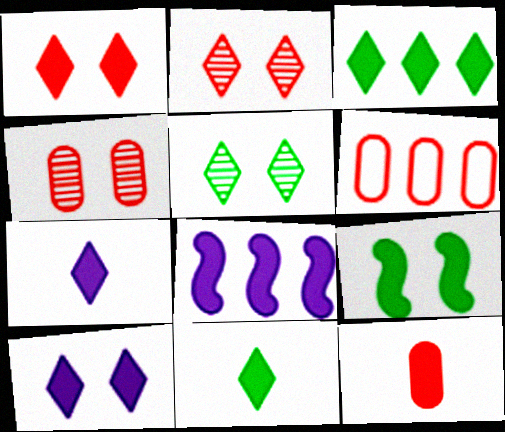[[1, 3, 7], 
[4, 6, 12]]